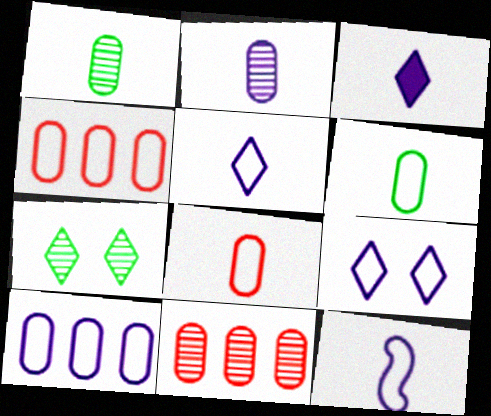[[2, 3, 12], 
[9, 10, 12]]